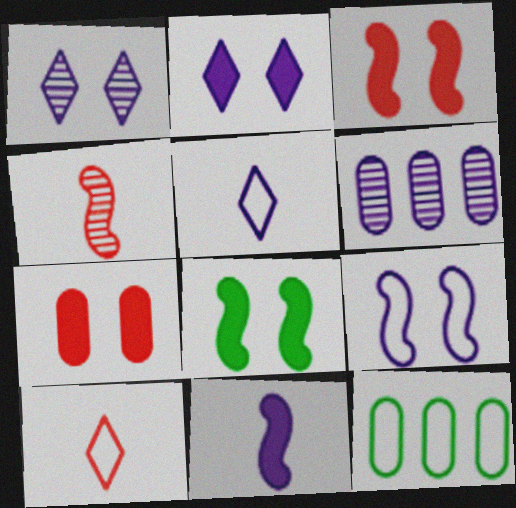[[2, 4, 12], 
[2, 7, 8], 
[6, 8, 10], 
[9, 10, 12]]